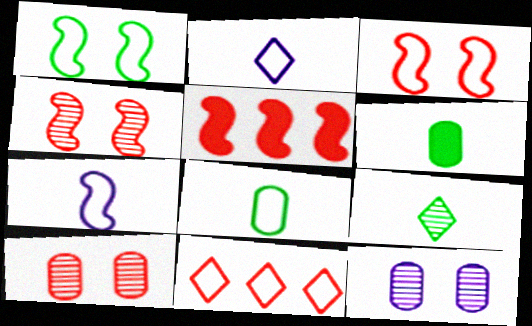[]